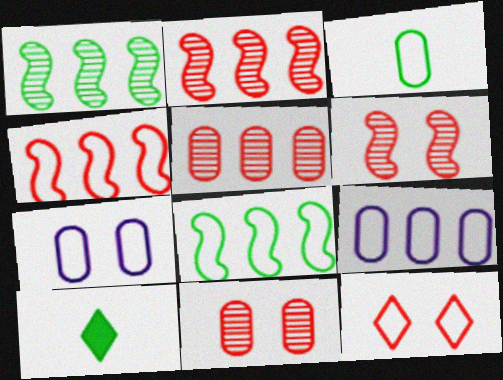[[2, 7, 10], 
[6, 9, 10]]